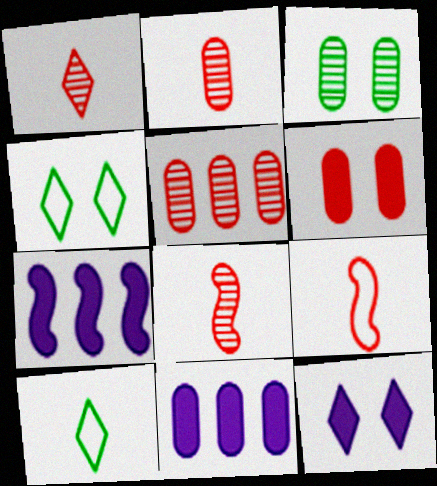[[1, 2, 8], 
[2, 4, 7], 
[4, 8, 11]]